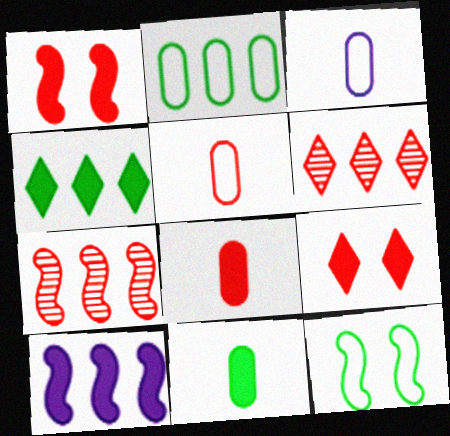[[1, 5, 6], 
[2, 6, 10], 
[5, 7, 9], 
[9, 10, 11]]